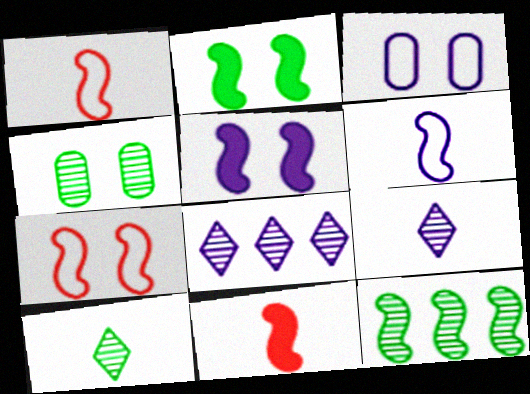[[1, 5, 12], 
[4, 10, 12]]